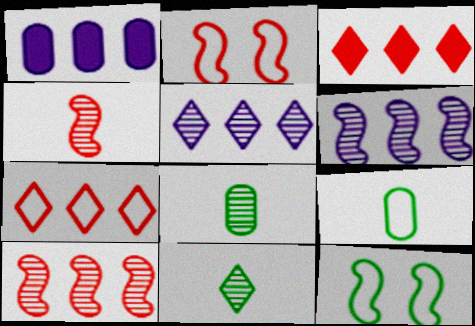[[1, 2, 11]]